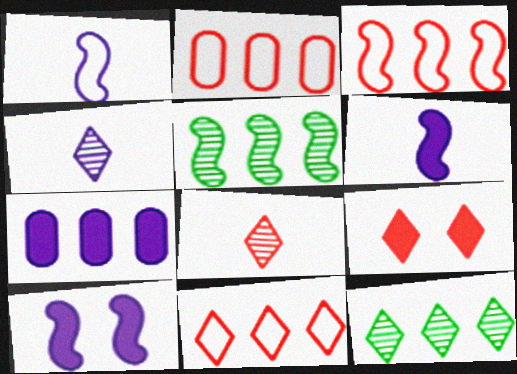[[2, 3, 11], 
[3, 7, 12], 
[5, 7, 11], 
[8, 9, 11]]